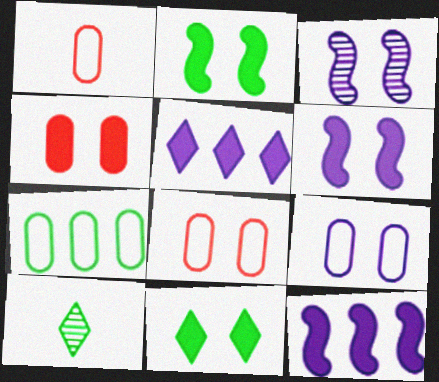[[1, 7, 9], 
[2, 7, 10], 
[3, 8, 11], 
[4, 6, 11], 
[8, 10, 12]]